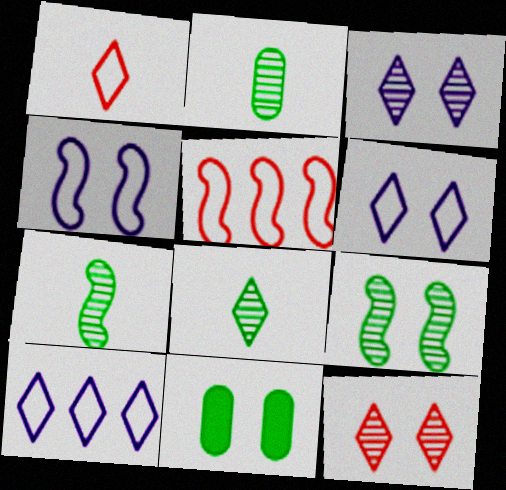[[2, 7, 8], 
[4, 11, 12]]